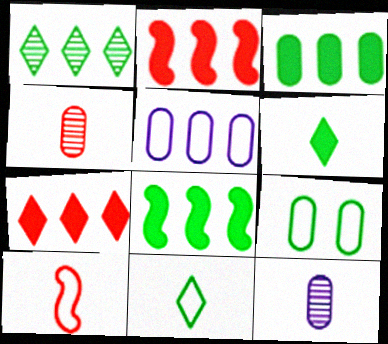[[1, 2, 5], 
[6, 10, 12]]